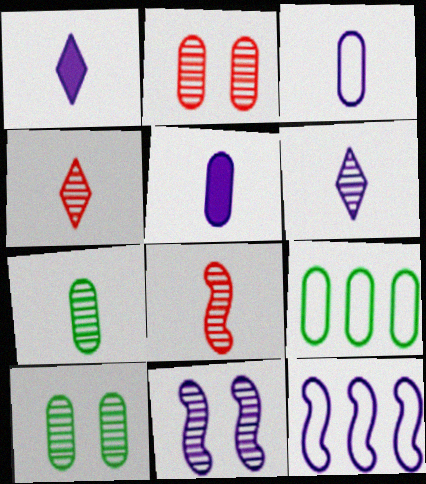[[2, 5, 9], 
[6, 7, 8]]